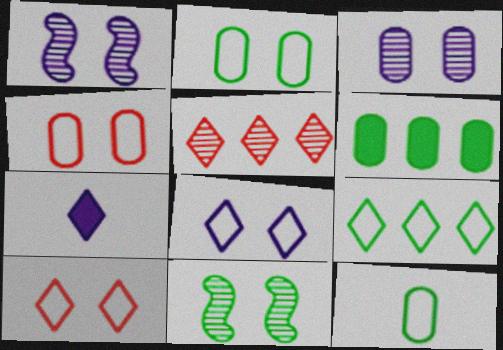[]